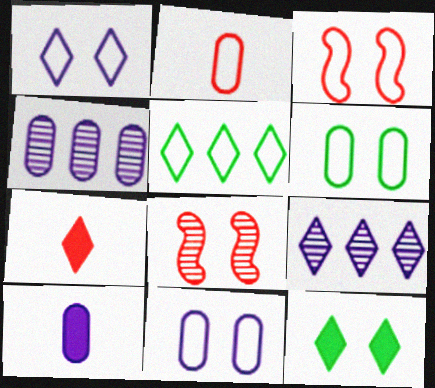[[1, 3, 6], 
[4, 10, 11], 
[5, 8, 10], 
[8, 11, 12]]